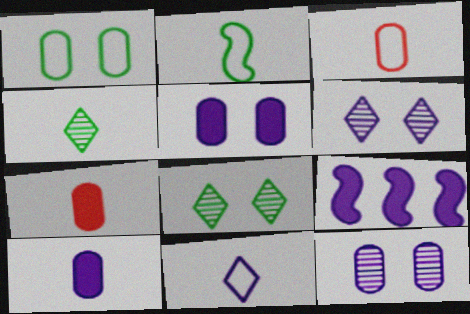[[2, 3, 11], 
[3, 8, 9], 
[9, 11, 12]]